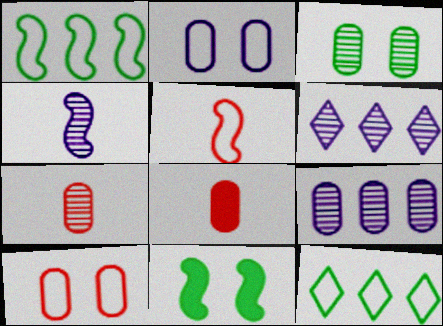[[2, 5, 12], 
[3, 7, 9]]